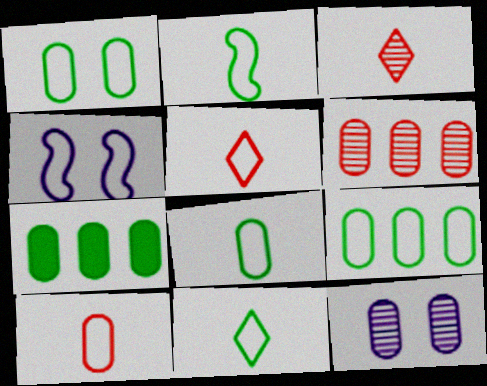[[1, 8, 9], 
[2, 8, 11], 
[3, 4, 7], 
[4, 5, 9], 
[7, 10, 12]]